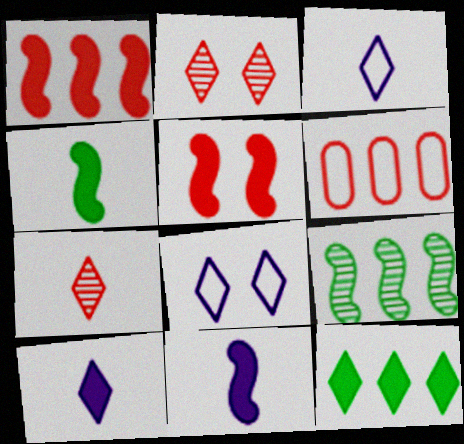[[2, 3, 12], 
[5, 6, 7], 
[7, 8, 12]]